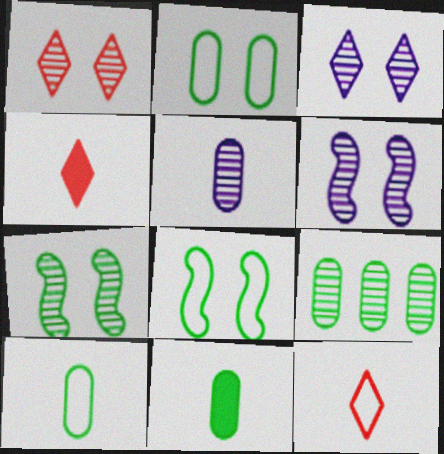[[2, 9, 11]]